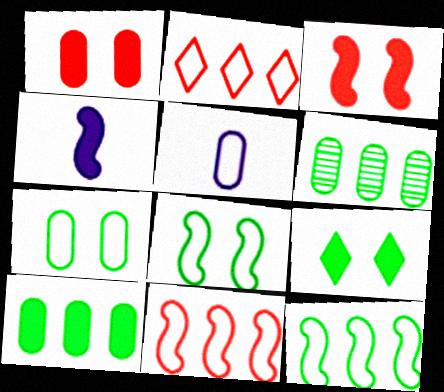[[1, 5, 6], 
[2, 5, 8]]